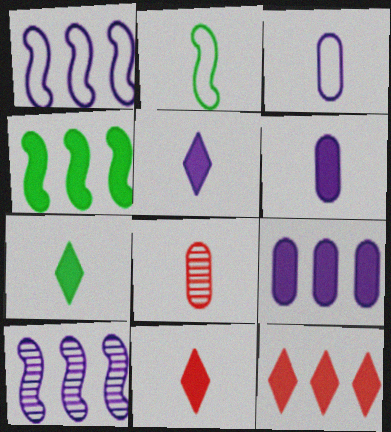[[2, 5, 8], 
[4, 9, 12], 
[5, 7, 11]]